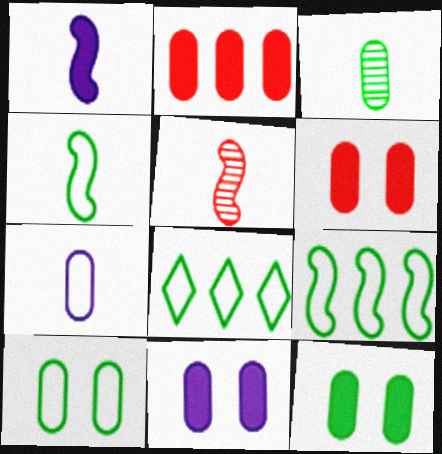[[1, 4, 5], 
[4, 8, 10], 
[5, 8, 11], 
[6, 11, 12]]